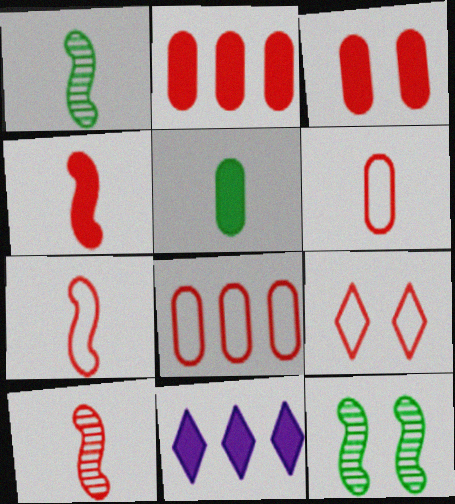[[2, 9, 10], 
[4, 7, 10], 
[6, 11, 12], 
[7, 8, 9]]